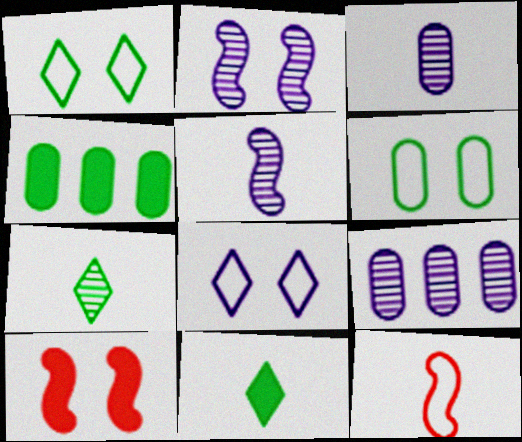[[3, 11, 12]]